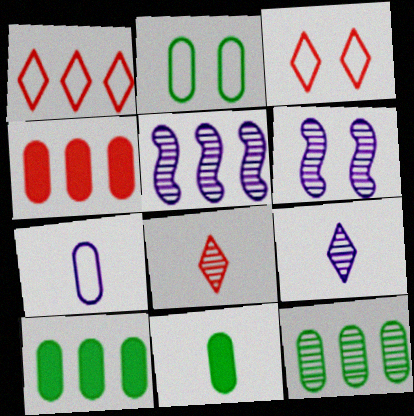[[1, 5, 10], 
[1, 6, 11], 
[2, 11, 12], 
[3, 5, 11], 
[6, 8, 12]]